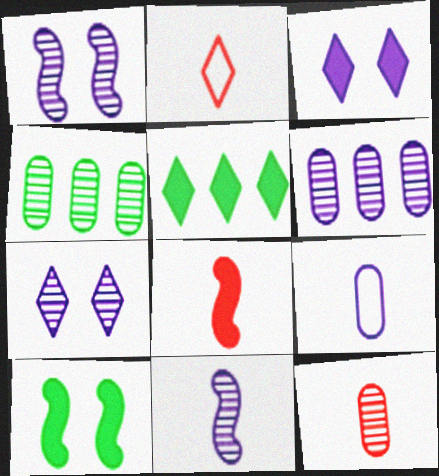[[2, 5, 7], 
[2, 6, 10], 
[2, 8, 12], 
[6, 7, 11]]